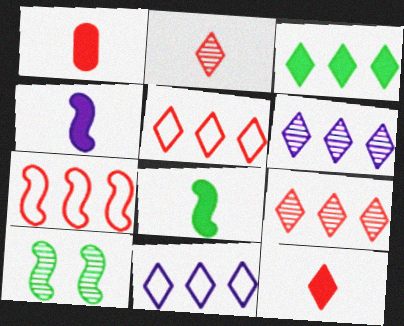[[1, 10, 11], 
[3, 5, 6], 
[3, 9, 11], 
[4, 7, 10]]